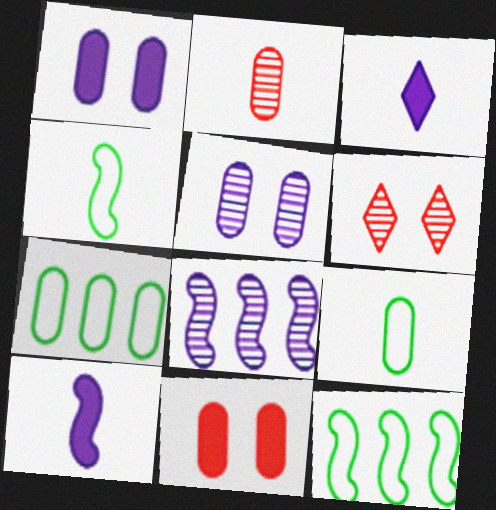[[1, 2, 7], 
[2, 3, 4], 
[6, 7, 10]]